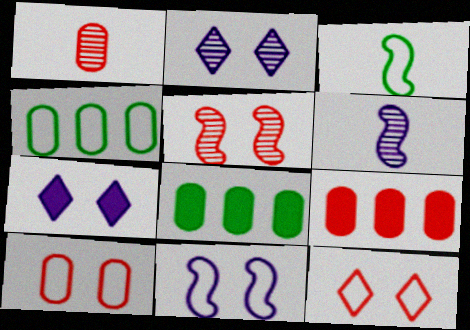[[1, 9, 10], 
[2, 3, 9], 
[6, 8, 12]]